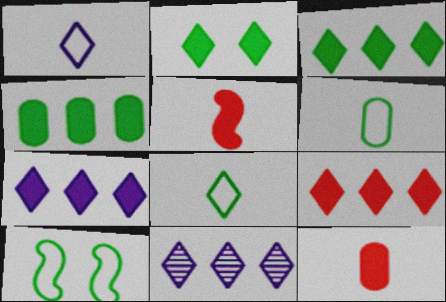[[3, 7, 9], 
[10, 11, 12]]